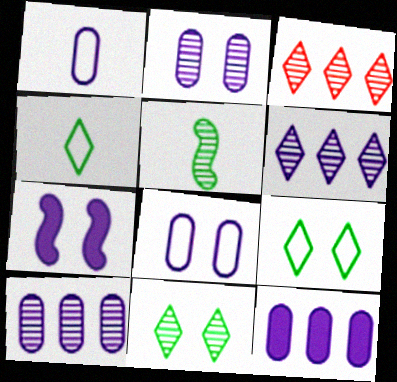[[1, 2, 12], 
[1, 6, 7], 
[2, 3, 5]]